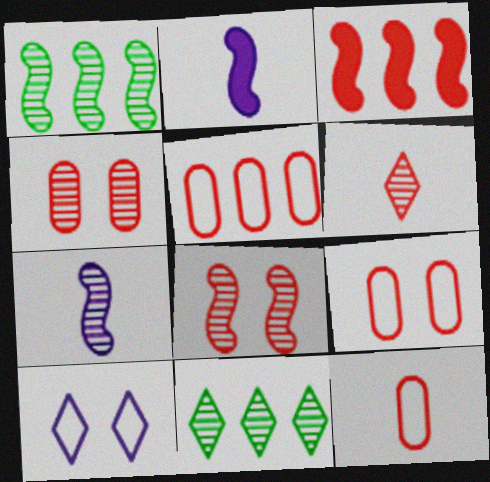[[1, 7, 8], 
[2, 9, 11], 
[3, 6, 9], 
[4, 7, 11], 
[5, 9, 12]]